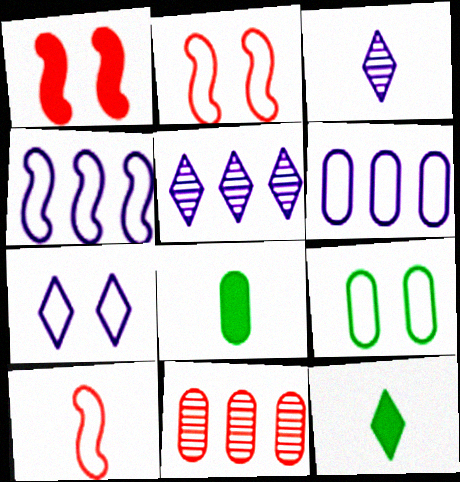[[2, 5, 8], 
[2, 7, 9], 
[3, 8, 10]]